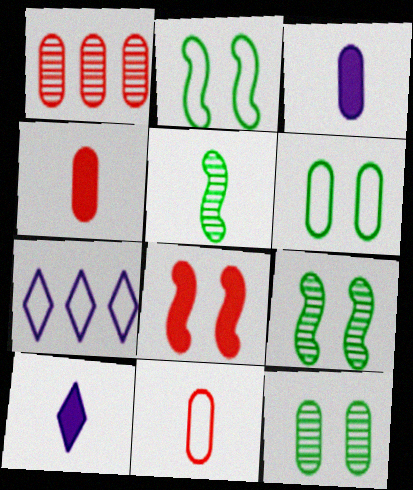[[1, 2, 10], 
[1, 3, 6], 
[2, 7, 11], 
[4, 7, 9], 
[5, 10, 11]]